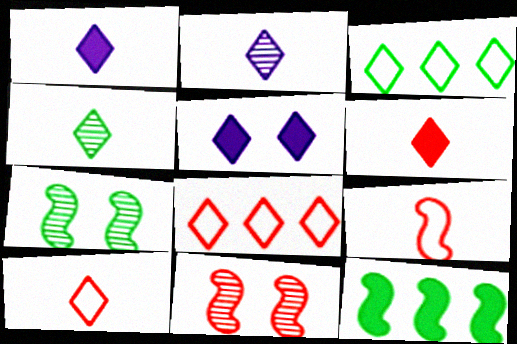[[1, 4, 10], 
[4, 5, 8]]